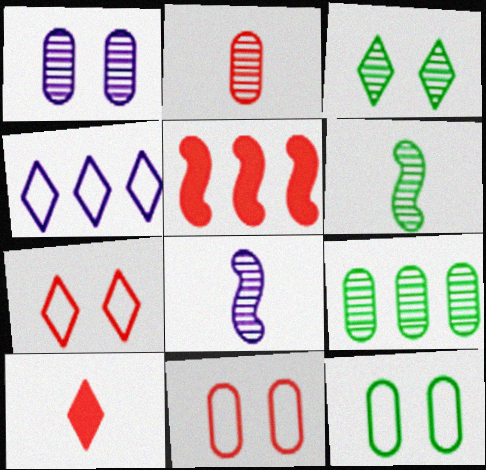[[1, 2, 9], 
[2, 5, 7], 
[3, 4, 10], 
[3, 6, 9], 
[4, 5, 9]]